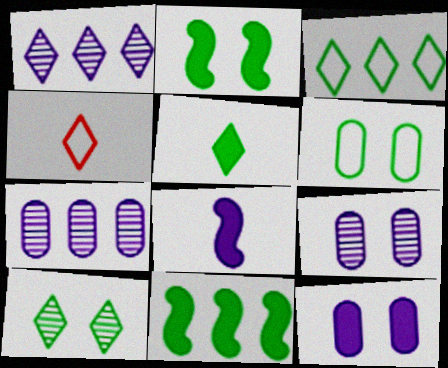[[2, 4, 7], 
[2, 6, 10], 
[3, 5, 10], 
[4, 9, 11]]